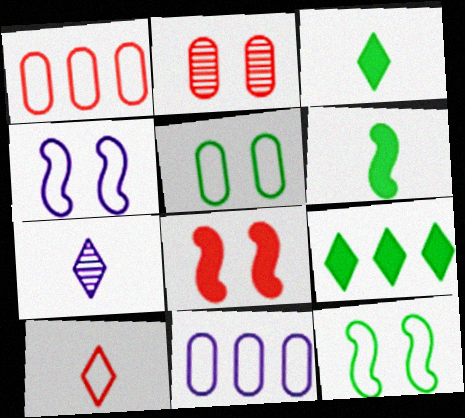[[3, 7, 10], 
[10, 11, 12]]